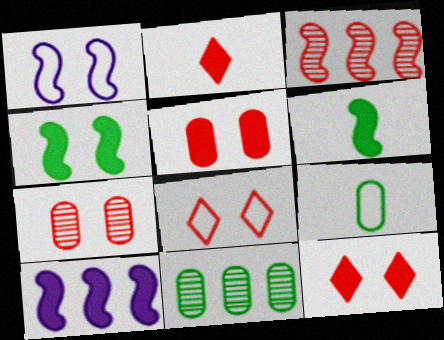[[1, 2, 11], 
[1, 3, 6]]